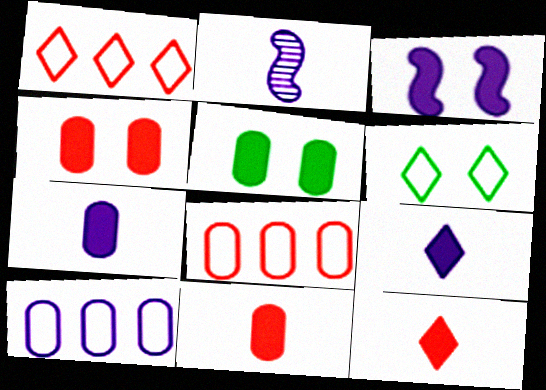[[1, 2, 5]]